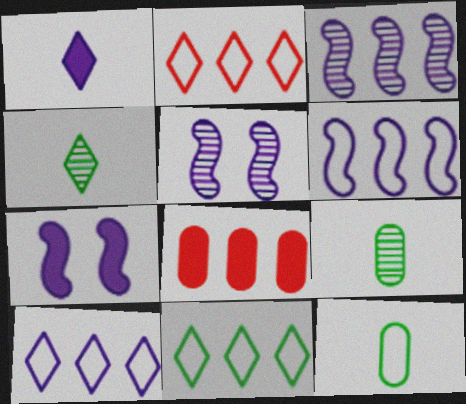[[2, 7, 9], 
[2, 10, 11], 
[3, 8, 11]]